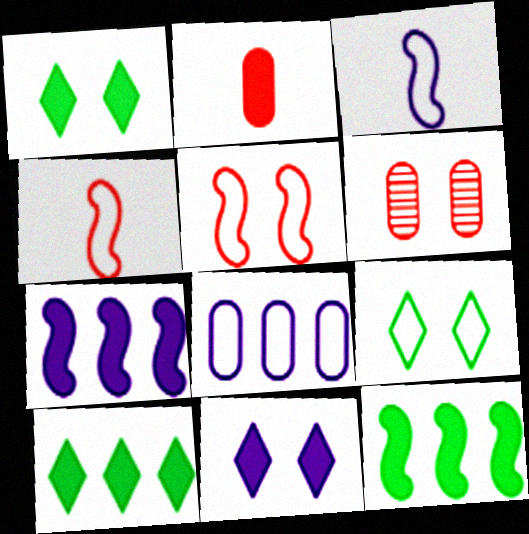[[1, 2, 7], 
[2, 11, 12], 
[3, 6, 10], 
[4, 8, 9]]